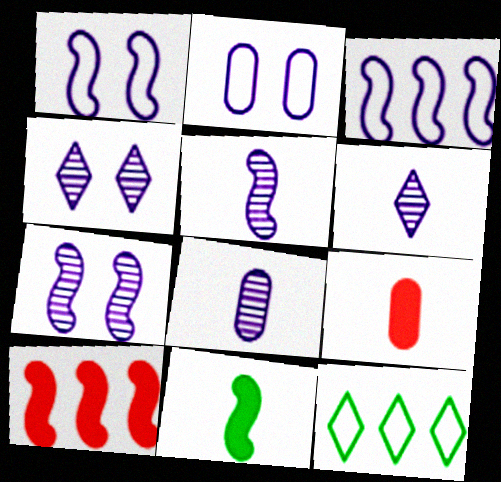[[5, 6, 8], 
[7, 9, 12]]